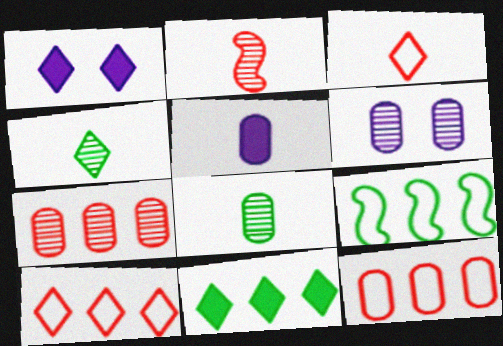[[1, 4, 10], 
[6, 7, 8]]